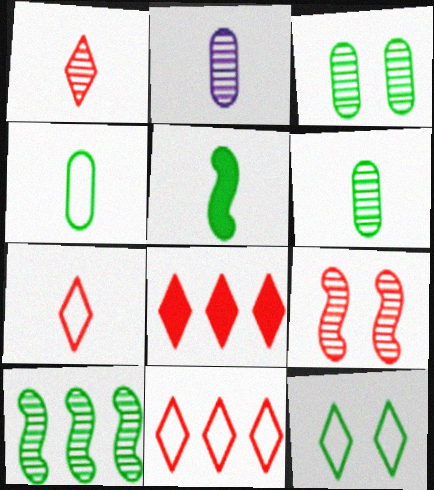[[2, 5, 7]]